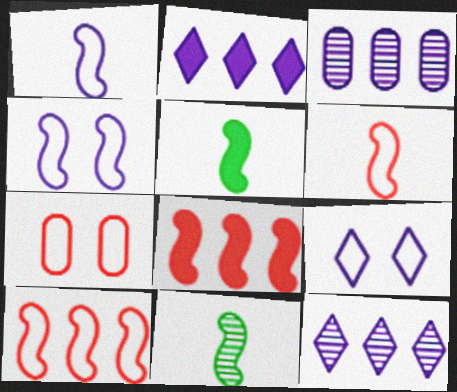[[2, 7, 11], 
[4, 8, 11], 
[5, 7, 12]]